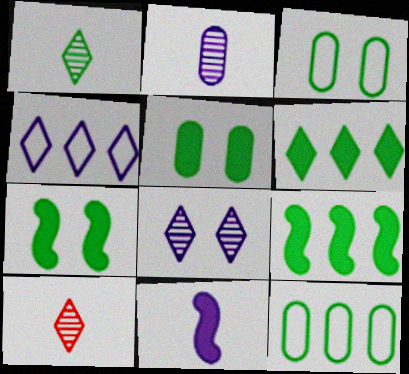[[1, 3, 9], 
[1, 7, 12]]